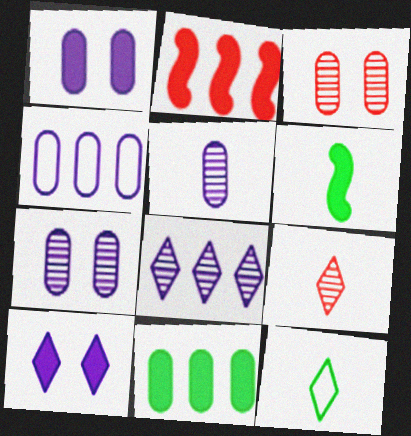[[1, 4, 5], 
[2, 7, 12]]